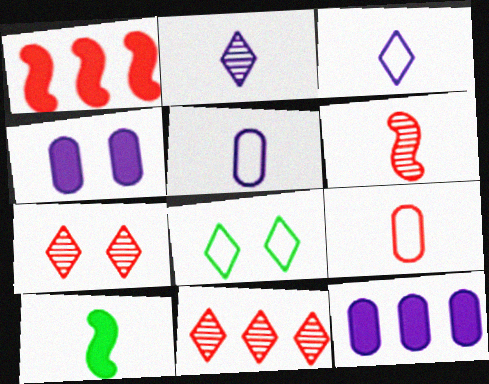[[1, 7, 9], 
[2, 9, 10], 
[6, 8, 12]]